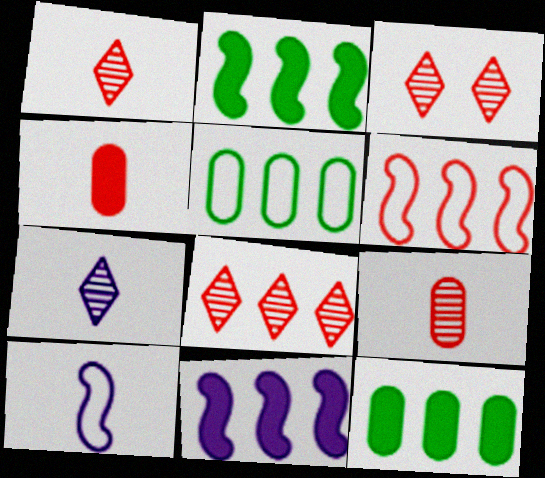[[1, 3, 8], 
[3, 4, 6], 
[3, 10, 12], 
[5, 8, 11]]